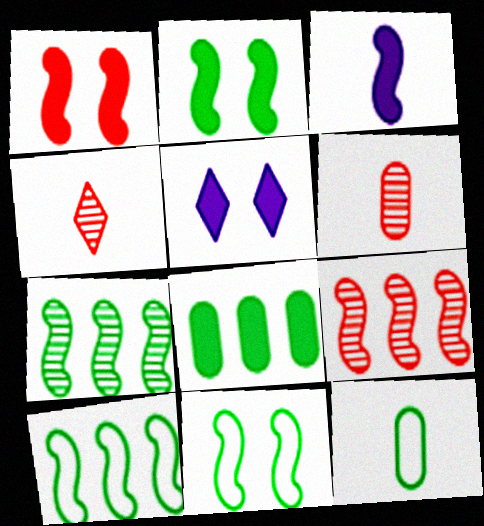[[3, 4, 12], 
[3, 9, 11], 
[5, 6, 10], 
[5, 9, 12]]